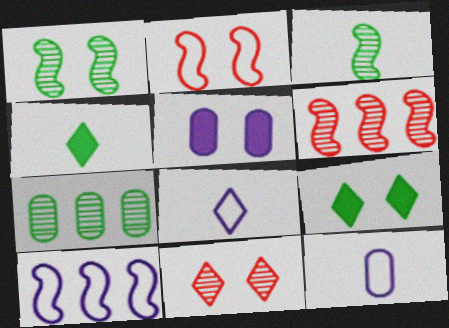[[6, 9, 12]]